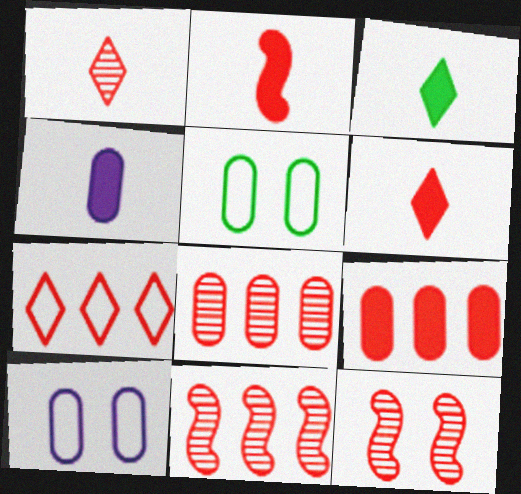[[1, 8, 12], 
[2, 3, 4], 
[3, 10, 11], 
[4, 5, 8], 
[7, 9, 11]]